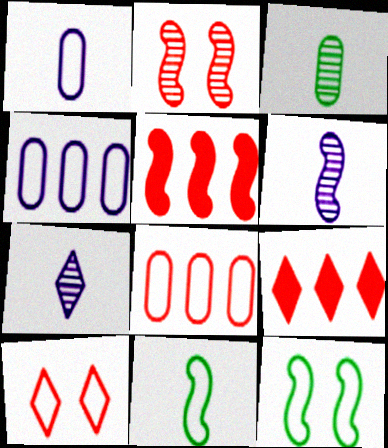[[4, 10, 11], 
[5, 6, 12]]